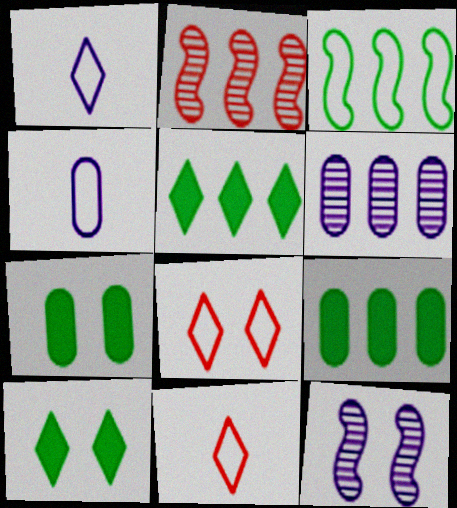[[1, 2, 7], 
[2, 4, 10], 
[3, 4, 8], 
[7, 8, 12], 
[9, 11, 12]]